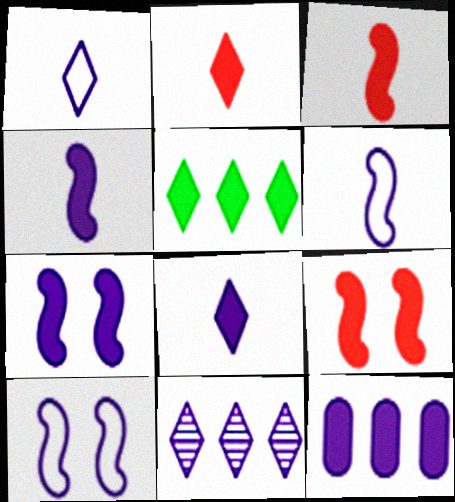[[7, 8, 12]]